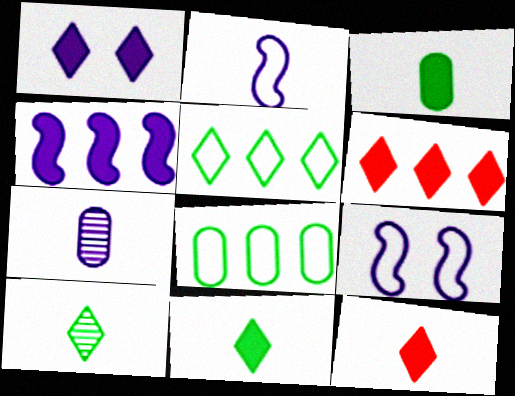[[1, 6, 11]]